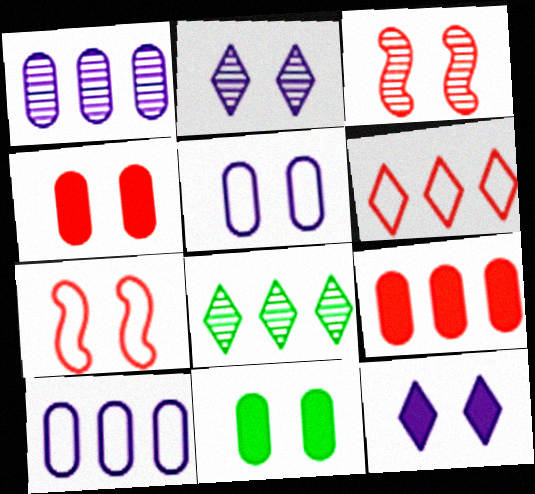[[2, 7, 11]]